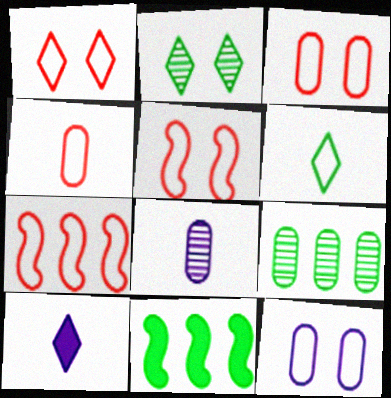[[1, 3, 5], 
[1, 4, 7], 
[1, 8, 11], 
[5, 9, 10], 
[6, 7, 12]]